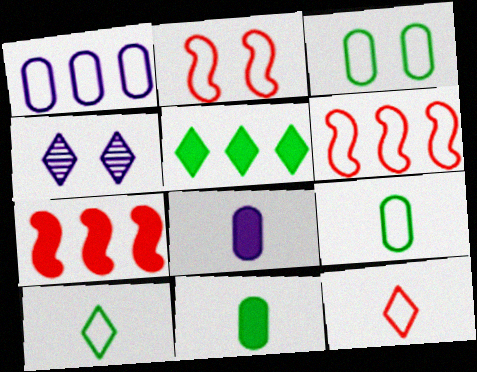[[1, 2, 10], 
[4, 5, 12], 
[4, 6, 11], 
[4, 7, 9]]